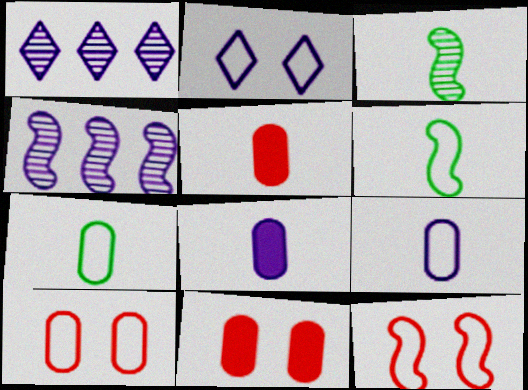[[1, 6, 11], 
[2, 4, 8]]